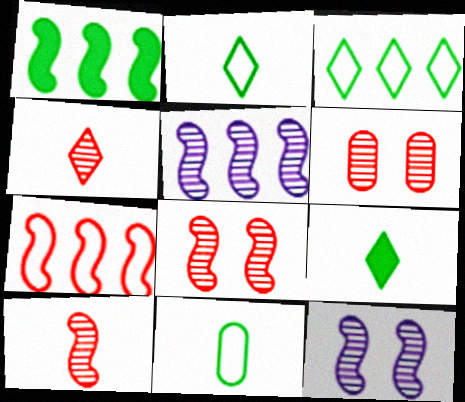[[1, 5, 7]]